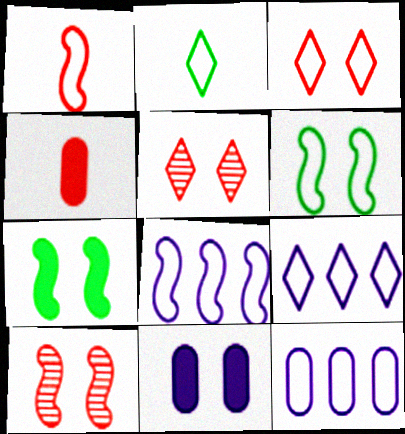[[1, 6, 8], 
[2, 3, 9], 
[5, 6, 11], 
[8, 9, 12]]